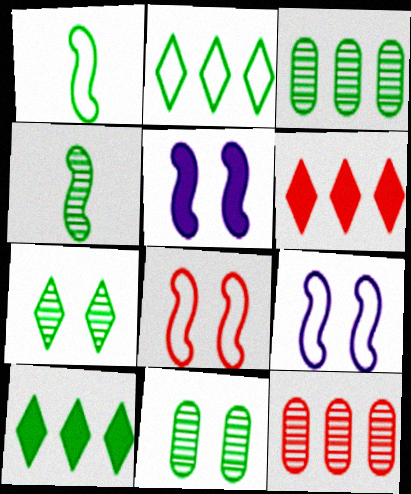[[1, 10, 11], 
[3, 4, 7]]